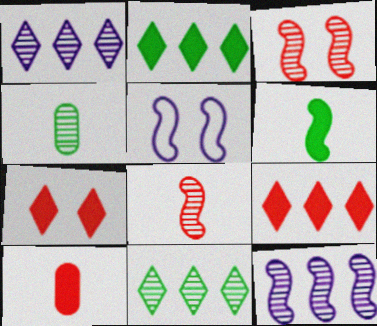[[1, 3, 4], 
[4, 5, 9], 
[5, 10, 11]]